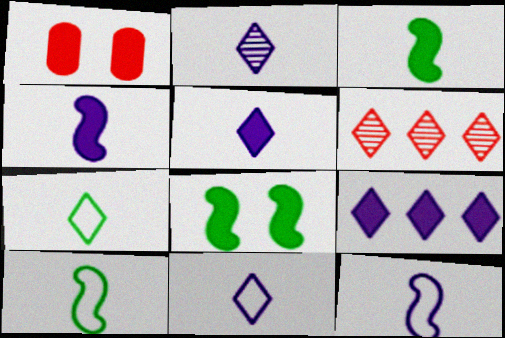[[1, 3, 9], 
[2, 5, 11]]